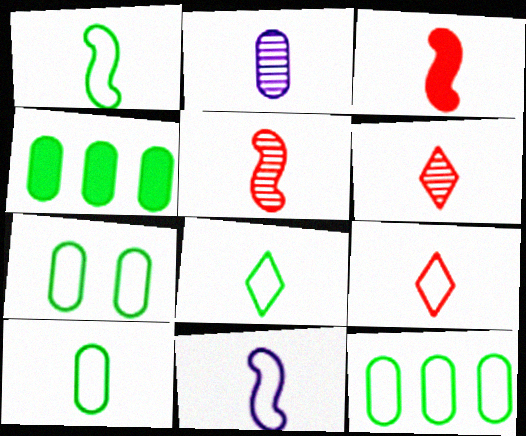[[1, 8, 10], 
[2, 3, 8], 
[7, 10, 12], 
[9, 10, 11]]